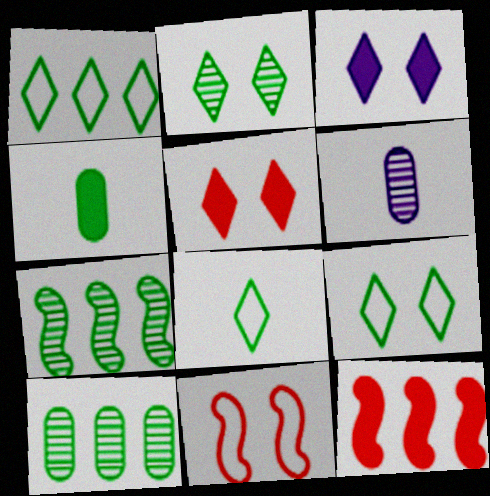[[1, 8, 9], 
[3, 4, 12], 
[4, 7, 9], 
[6, 9, 12]]